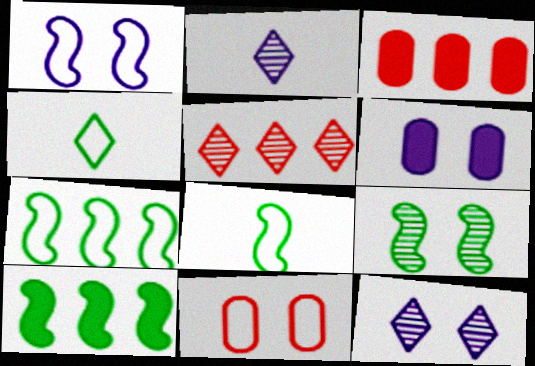[[1, 6, 12], 
[2, 10, 11], 
[3, 8, 12], 
[5, 6, 8], 
[8, 9, 10]]